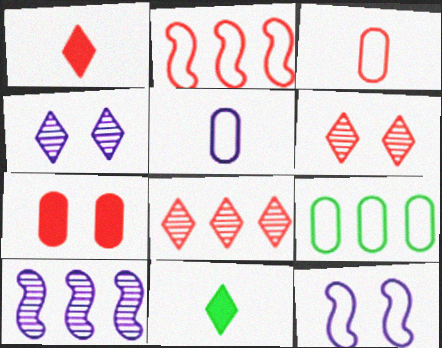[]